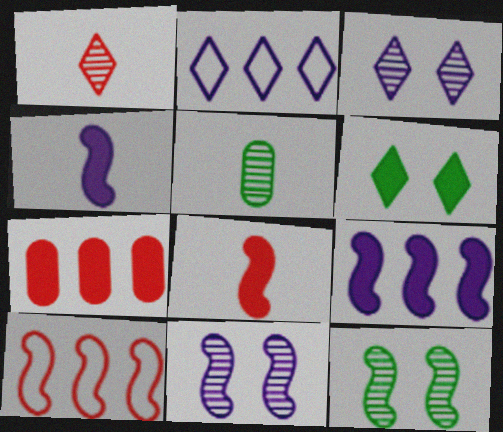[[1, 2, 6], 
[4, 6, 7], 
[4, 10, 12]]